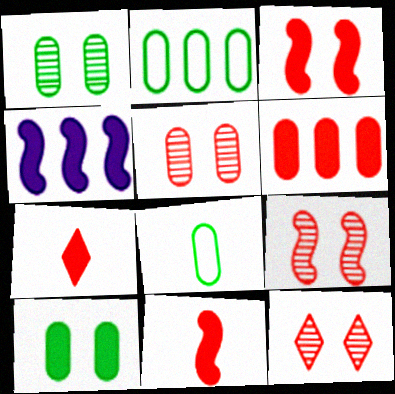[[3, 6, 7], 
[4, 7, 10], 
[4, 8, 12], 
[5, 9, 12]]